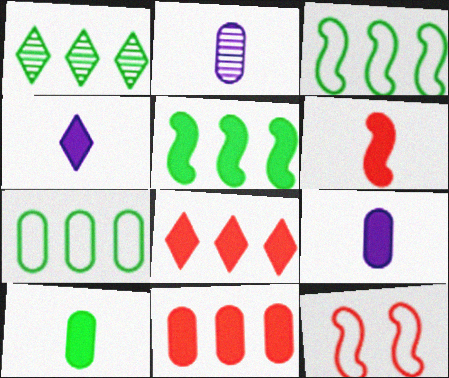[[1, 5, 7], 
[1, 9, 12], 
[4, 6, 10]]